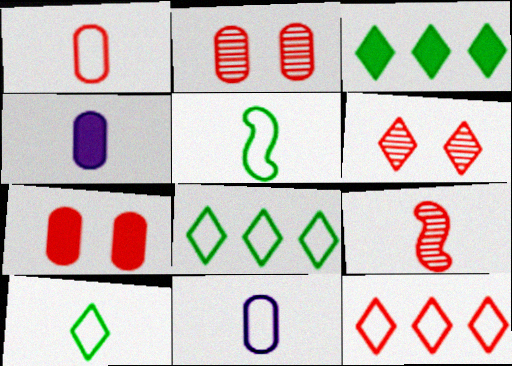[[4, 9, 10], 
[7, 9, 12]]